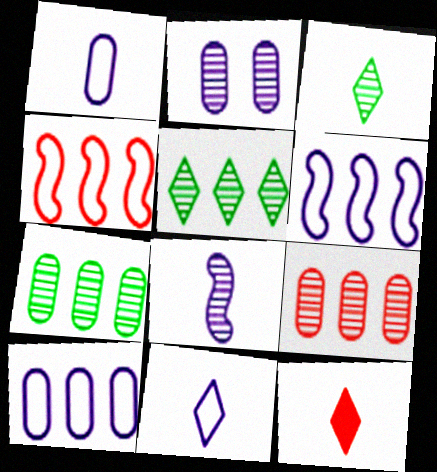[[3, 11, 12]]